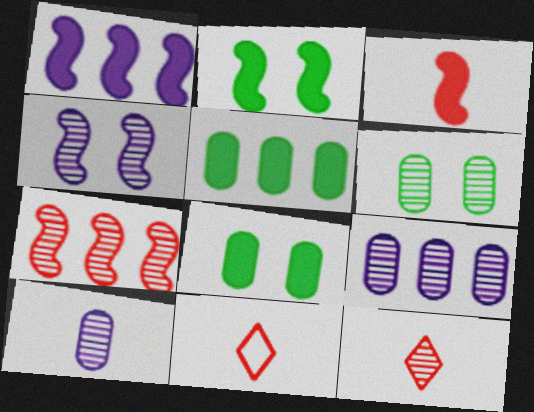[[1, 2, 3], 
[1, 6, 11], 
[2, 9, 11], 
[4, 5, 11]]